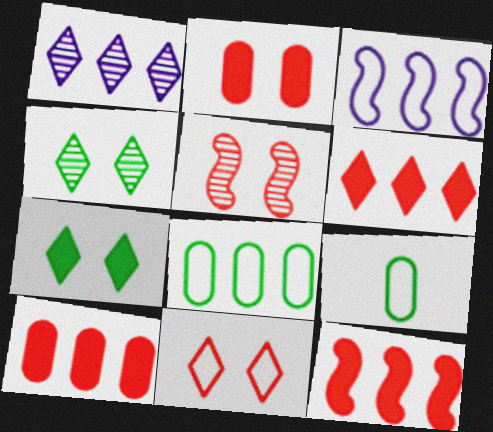[[1, 8, 12], 
[2, 5, 11], 
[3, 9, 11], 
[6, 10, 12]]